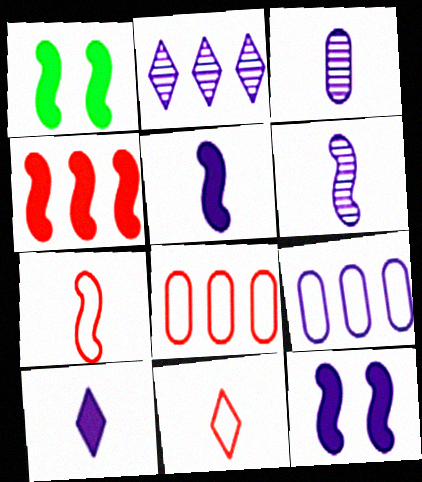[[1, 4, 5]]